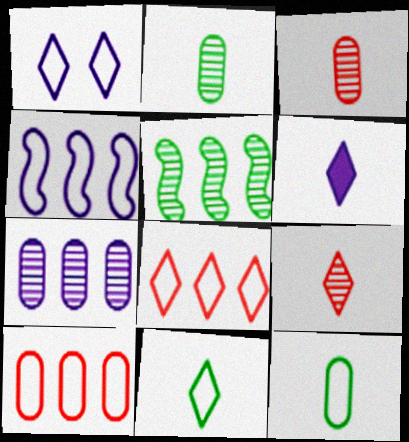[[1, 8, 11], 
[6, 9, 11]]